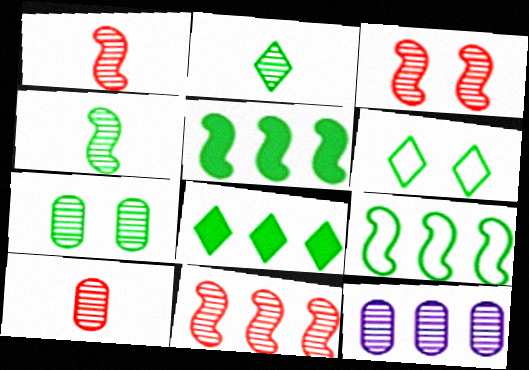[[1, 3, 11], 
[2, 3, 12], 
[2, 6, 8], 
[7, 10, 12]]